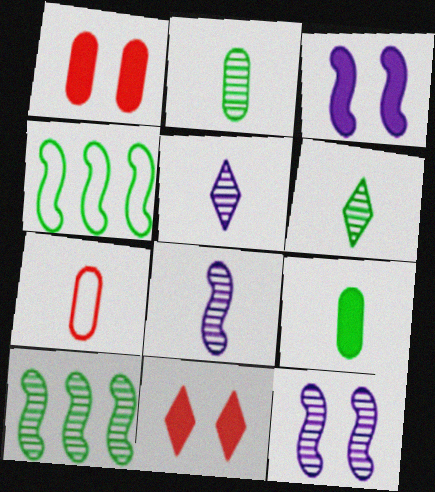[[1, 4, 5]]